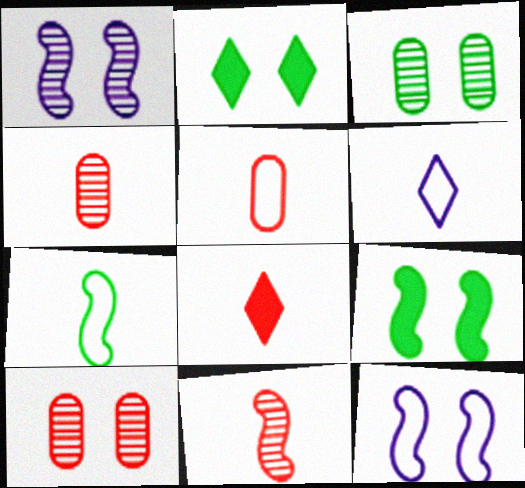[[2, 10, 12], 
[5, 6, 7], 
[5, 8, 11]]